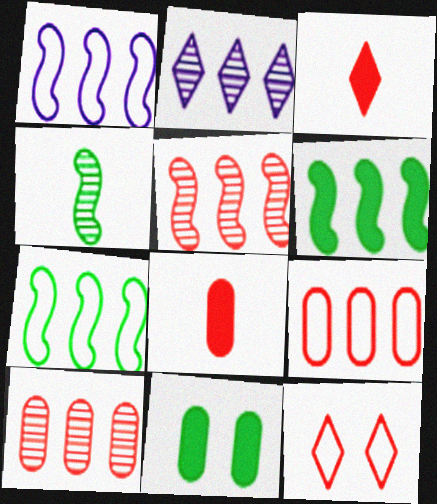[[1, 5, 6], 
[2, 6, 9], 
[5, 8, 12]]